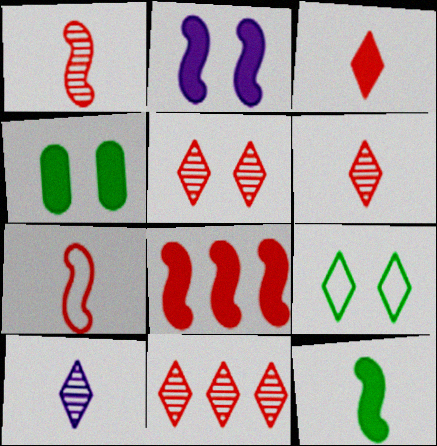[[2, 8, 12], 
[5, 6, 11]]